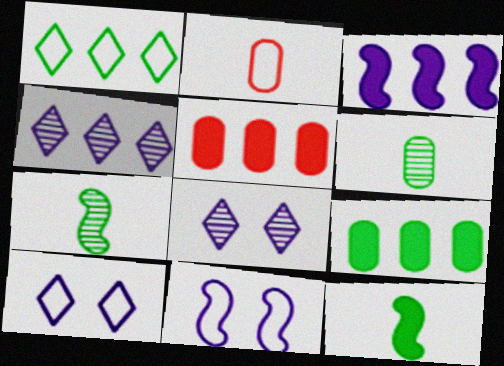[[1, 2, 11], 
[5, 7, 10]]